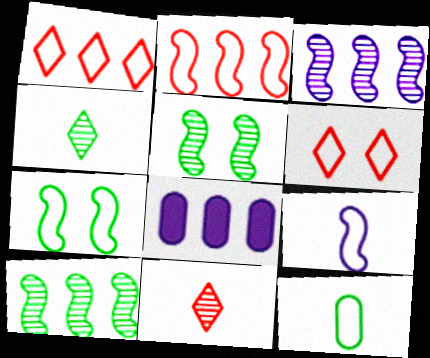[[1, 8, 10], 
[2, 7, 9], 
[7, 8, 11]]